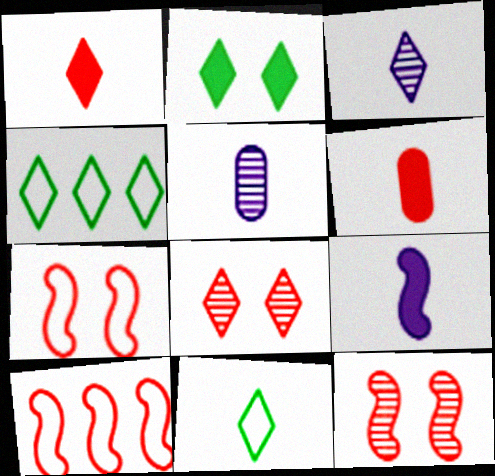[[1, 3, 11], 
[2, 5, 10], 
[6, 8, 10]]